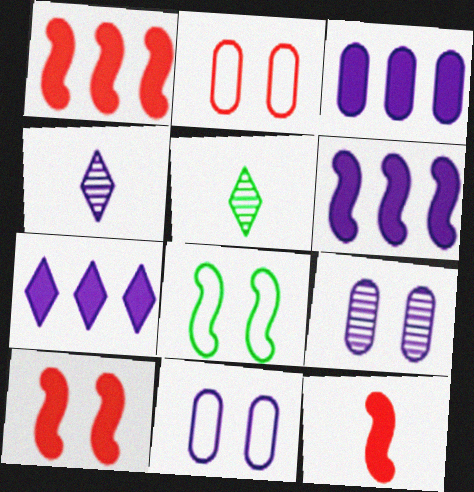[[1, 5, 11], 
[1, 10, 12], 
[2, 5, 6], 
[3, 6, 7], 
[4, 6, 11]]